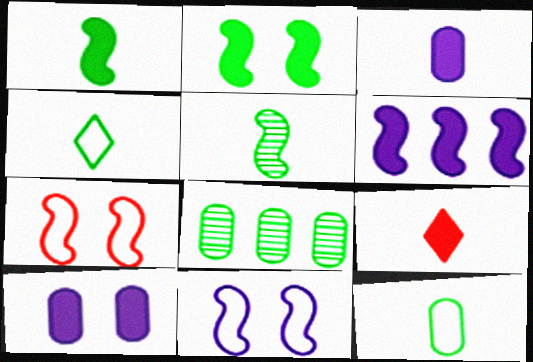[[1, 3, 9], 
[2, 4, 8], 
[5, 6, 7], 
[8, 9, 11]]